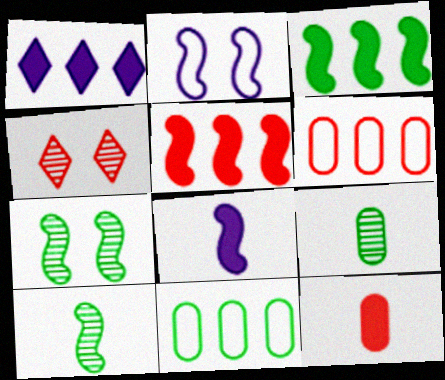[[2, 5, 10], 
[4, 8, 11]]